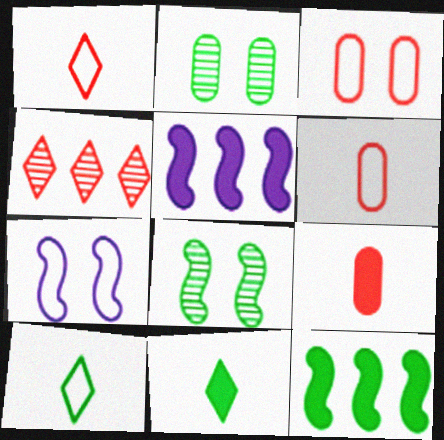[[1, 2, 5], 
[2, 10, 12]]